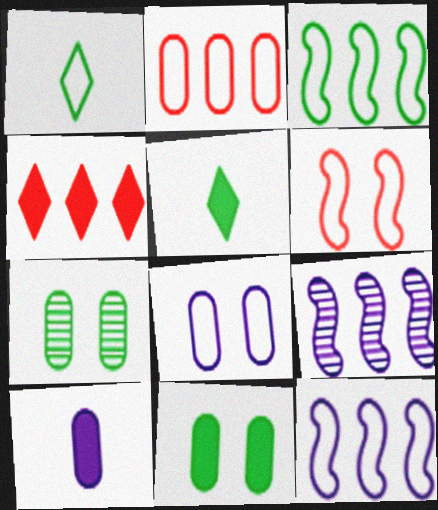[[2, 7, 10], 
[3, 5, 7]]